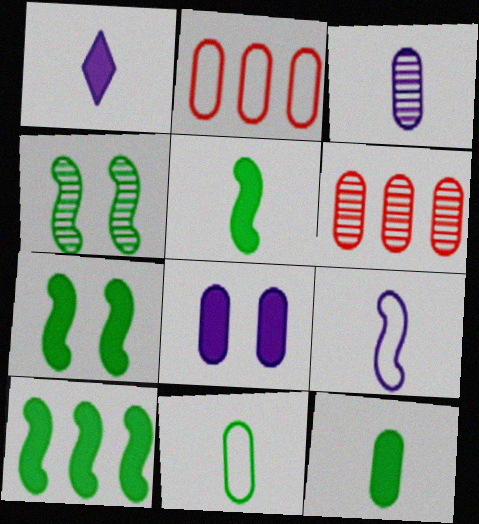[[1, 2, 4], 
[1, 3, 9], 
[5, 7, 10], 
[6, 8, 11]]